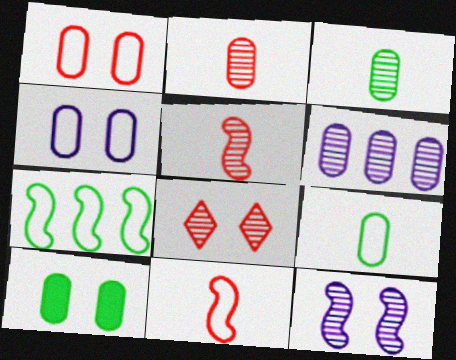[]